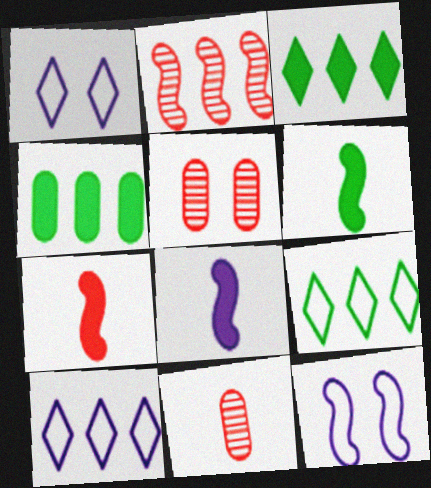[[2, 4, 10], 
[2, 6, 12], 
[3, 11, 12], 
[5, 6, 10], 
[5, 8, 9], 
[6, 7, 8]]